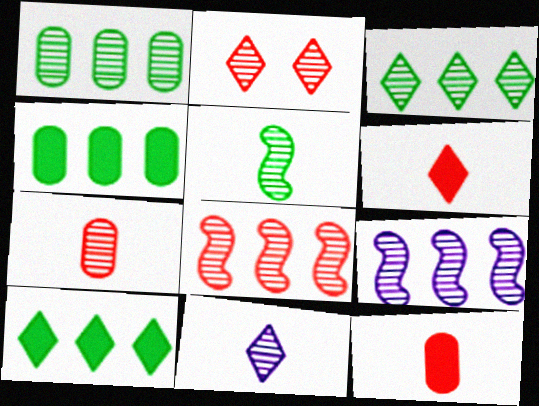[[2, 3, 11], 
[2, 7, 8], 
[5, 7, 11]]